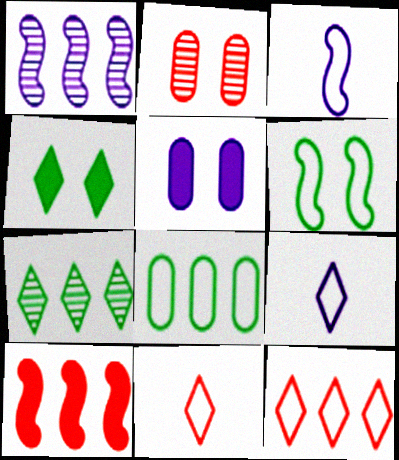[[1, 5, 9], 
[2, 10, 11]]